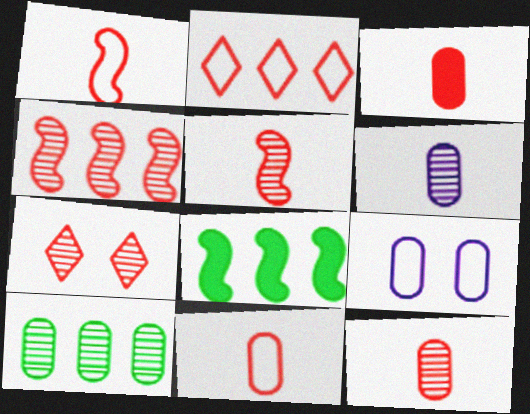[[3, 9, 10], 
[3, 11, 12], 
[4, 7, 12]]